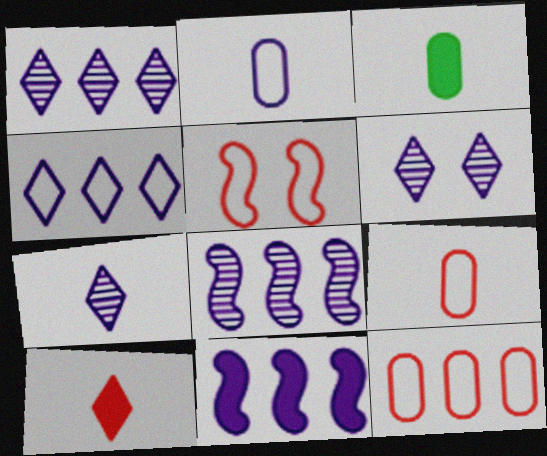[[1, 3, 5], 
[1, 6, 7], 
[2, 6, 11]]